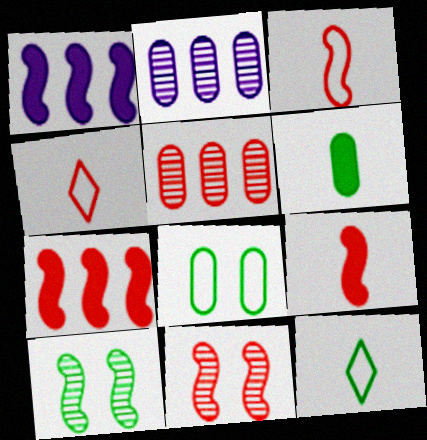[[1, 3, 10], 
[3, 7, 11]]